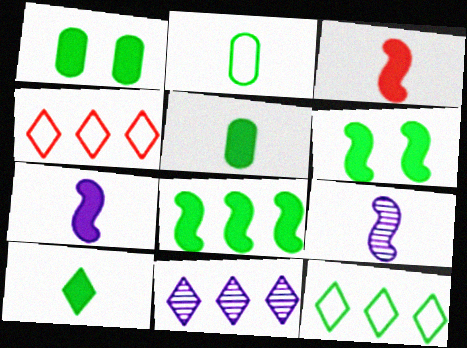[[1, 4, 9], 
[1, 8, 10]]